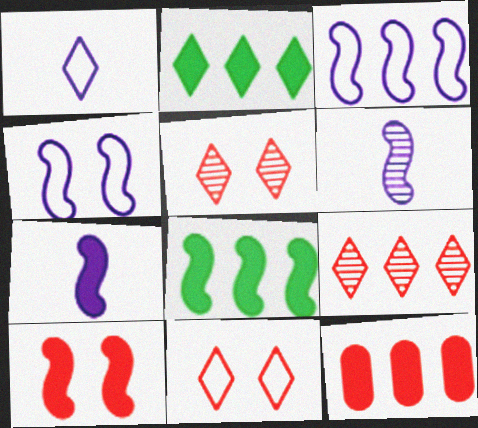[[1, 2, 5], 
[7, 8, 10]]